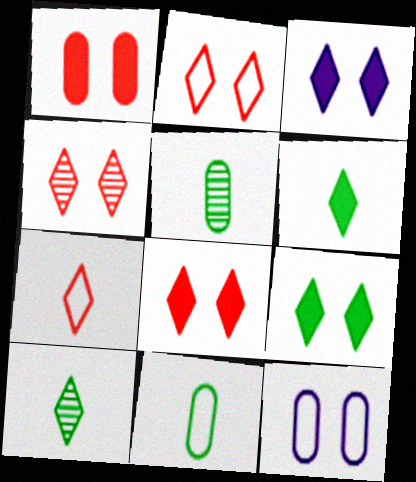[[2, 4, 8], 
[3, 8, 9]]